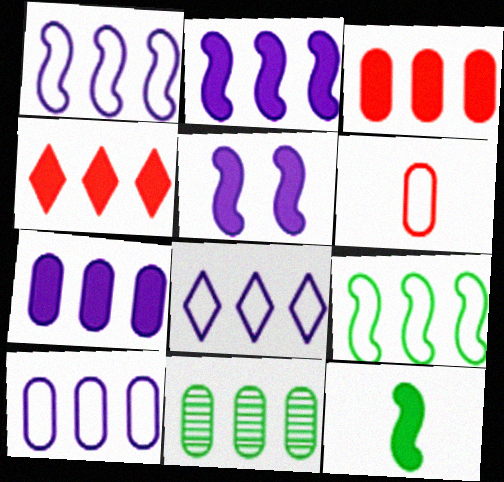[[1, 4, 11], 
[1, 8, 10], 
[3, 10, 11]]